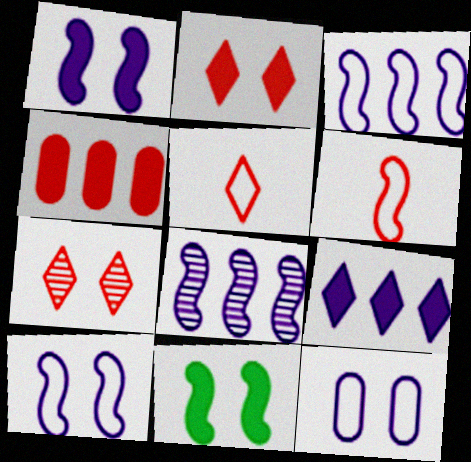[[4, 6, 7], 
[6, 8, 11], 
[7, 11, 12]]